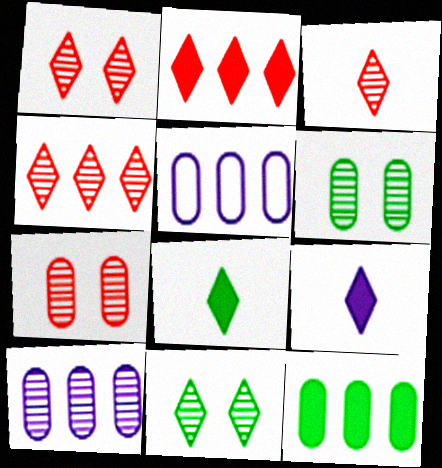[[1, 3, 4]]